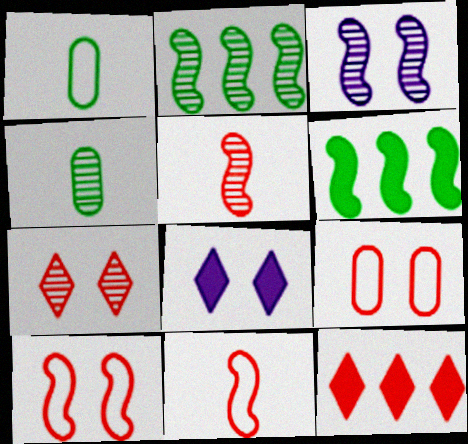[[1, 3, 12], 
[2, 3, 5], 
[3, 6, 11], 
[5, 9, 12]]